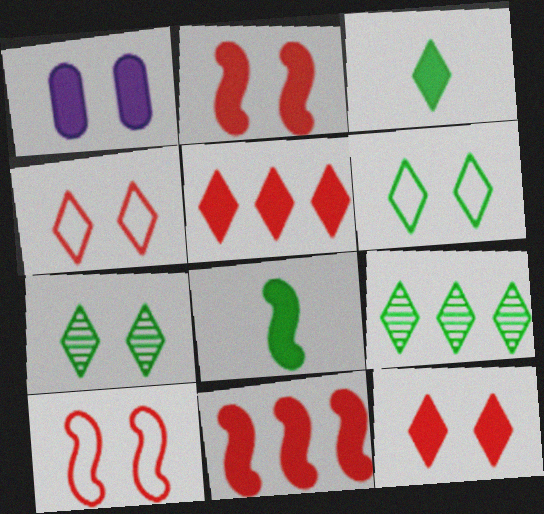[[1, 3, 11], 
[1, 5, 8], 
[1, 7, 10], 
[3, 6, 9]]